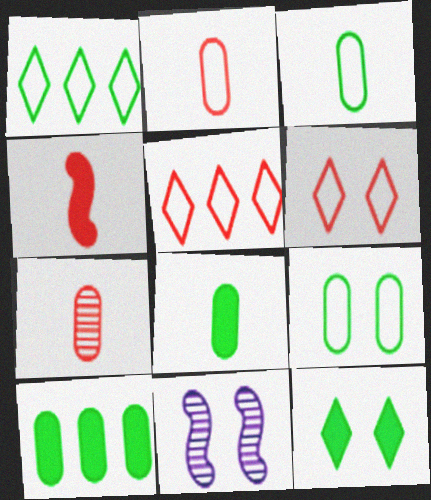[[5, 8, 11]]